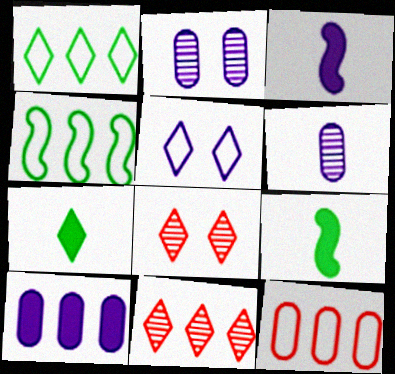[[4, 10, 11], 
[5, 7, 11]]